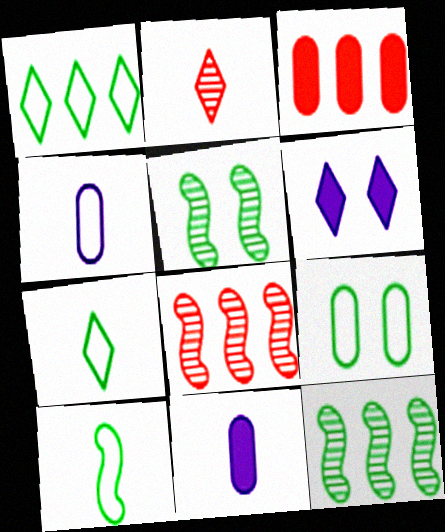[[1, 2, 6], 
[1, 9, 10], 
[2, 10, 11]]